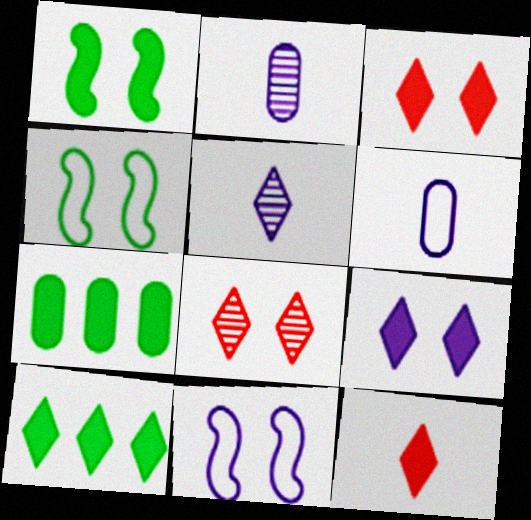[[9, 10, 12]]